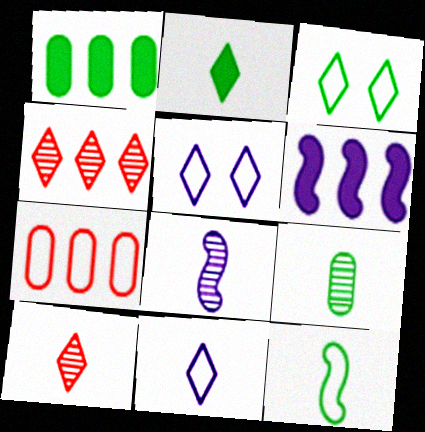[[2, 4, 5], 
[2, 9, 12], 
[2, 10, 11], 
[5, 7, 12], 
[8, 9, 10]]